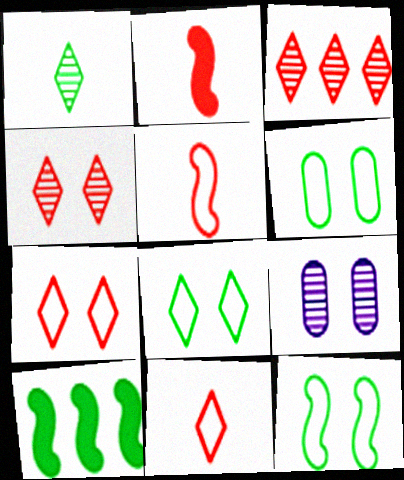[[1, 6, 10], 
[6, 8, 12], 
[9, 10, 11]]